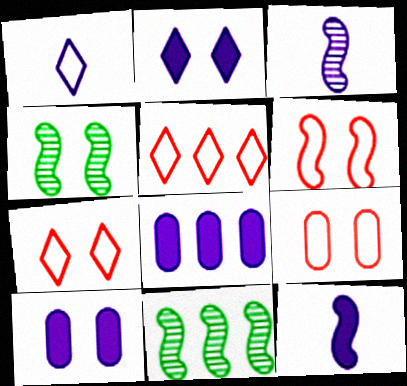[[2, 4, 9], 
[2, 8, 12], 
[4, 7, 10], 
[5, 8, 11], 
[6, 7, 9], 
[6, 11, 12]]